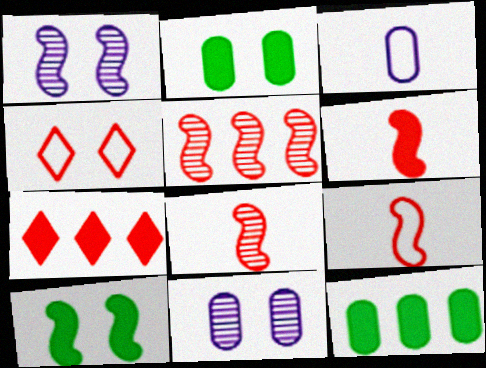[[1, 2, 4], 
[4, 10, 11], 
[6, 8, 9]]